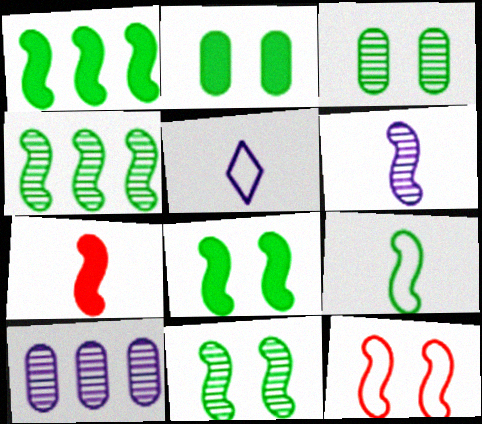[[1, 6, 12], 
[1, 9, 11], 
[4, 8, 9], 
[6, 7, 9]]